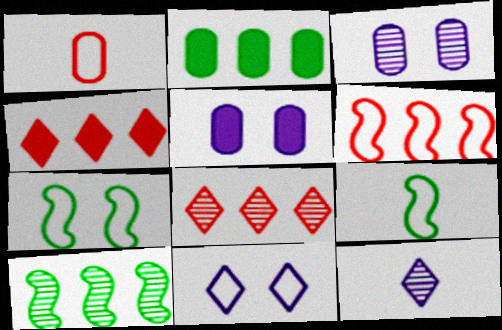[[1, 2, 3], 
[3, 4, 9], 
[5, 8, 9]]